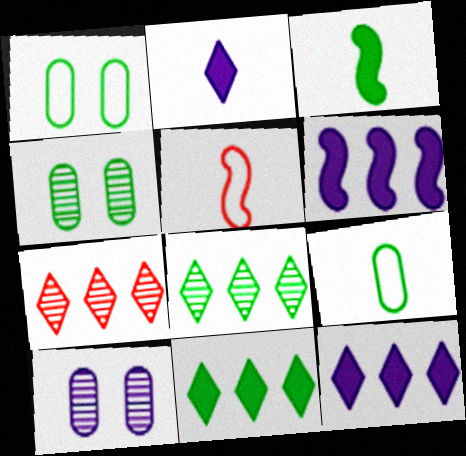[[1, 3, 8], 
[4, 5, 12], 
[5, 10, 11]]